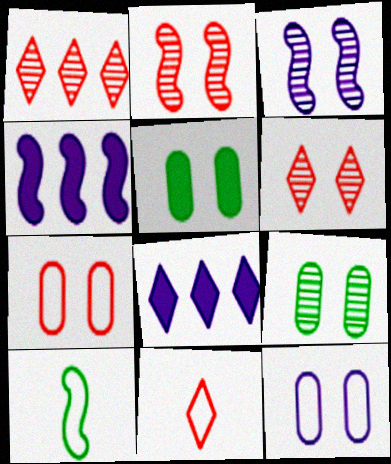[[2, 4, 10], 
[3, 6, 9], 
[4, 9, 11]]